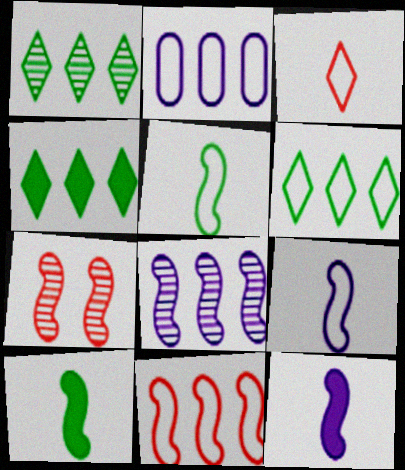[[1, 4, 6], 
[2, 6, 11]]